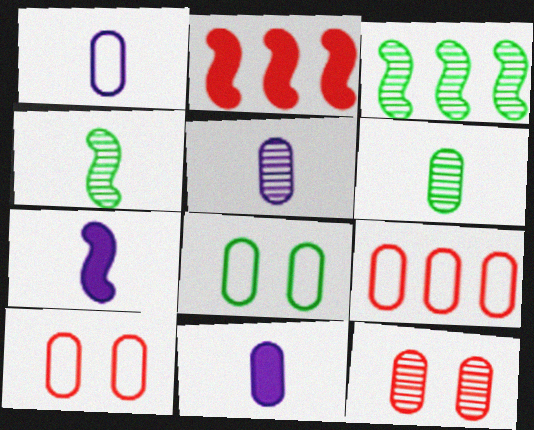[[1, 5, 11], 
[1, 8, 9]]